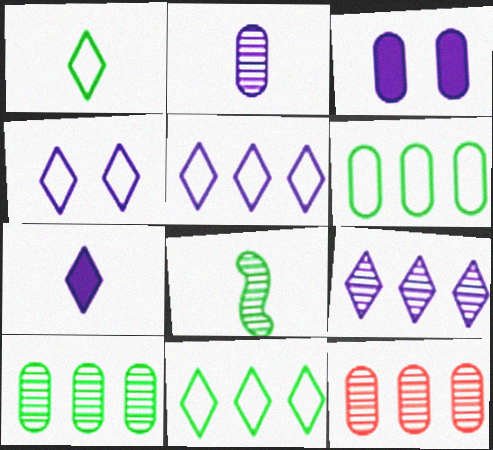[[4, 7, 9]]